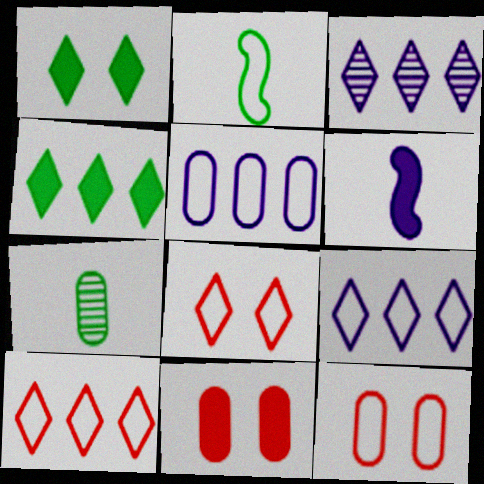[[2, 3, 11], 
[2, 5, 8], 
[2, 9, 12], 
[3, 4, 10], 
[4, 6, 11], 
[5, 7, 11]]